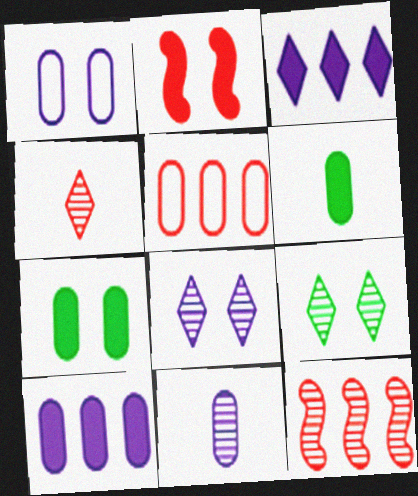[[1, 2, 9], 
[1, 10, 11], 
[2, 3, 6], 
[2, 4, 5], 
[5, 7, 11], 
[9, 11, 12]]